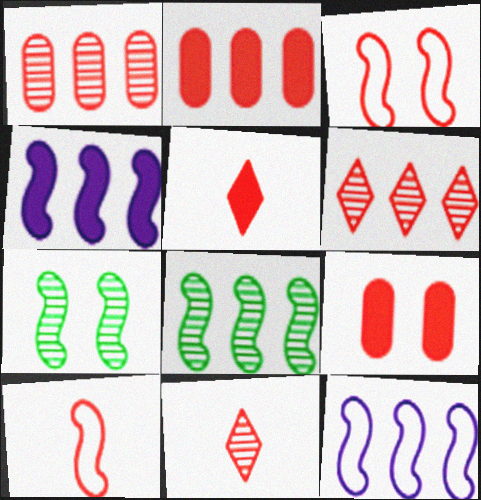[[1, 3, 5], 
[2, 3, 11], 
[4, 7, 10], 
[6, 9, 10]]